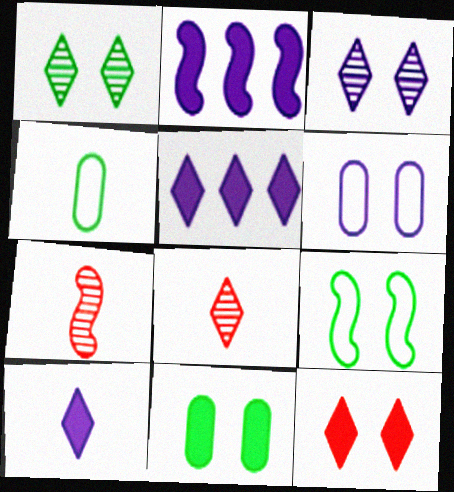[[1, 9, 11], 
[2, 7, 9], 
[4, 7, 10]]